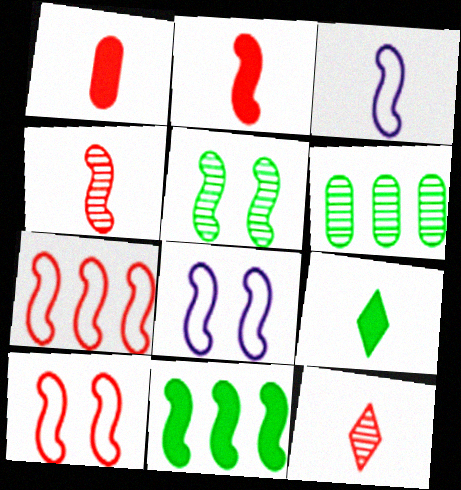[[4, 8, 11]]